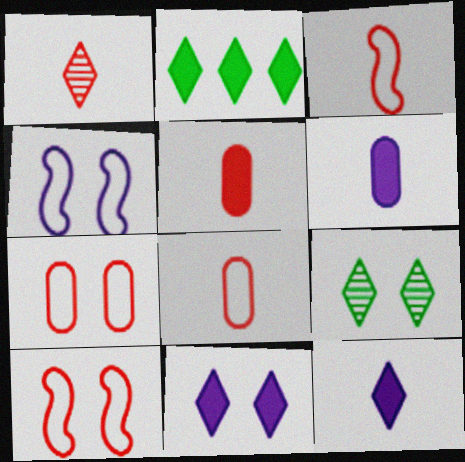[[1, 3, 5]]